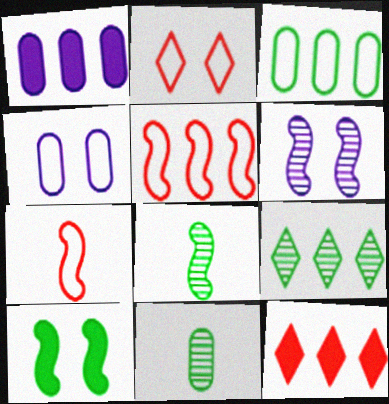[[1, 2, 8], 
[1, 5, 9], 
[4, 8, 12]]